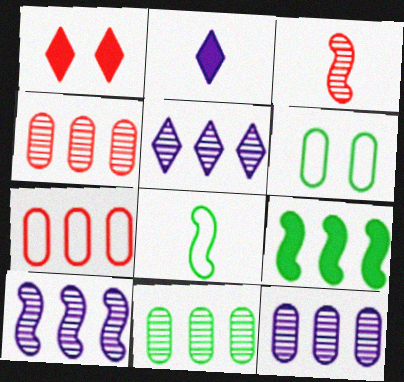[[1, 3, 7], 
[1, 8, 12], 
[4, 11, 12], 
[5, 7, 9], 
[5, 10, 12]]